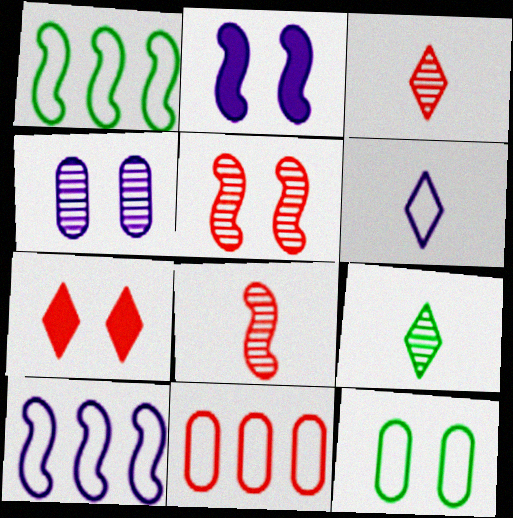[[1, 2, 8], 
[2, 9, 11], 
[7, 8, 11]]